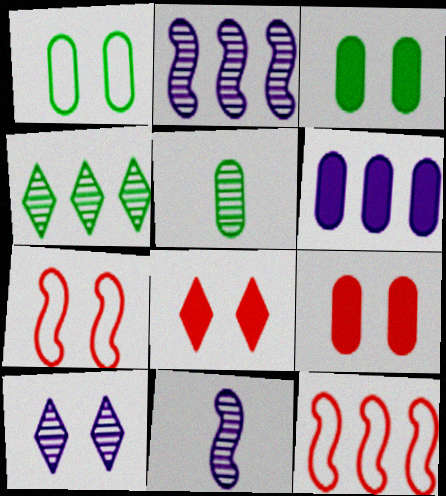[[3, 7, 10], 
[4, 6, 12]]